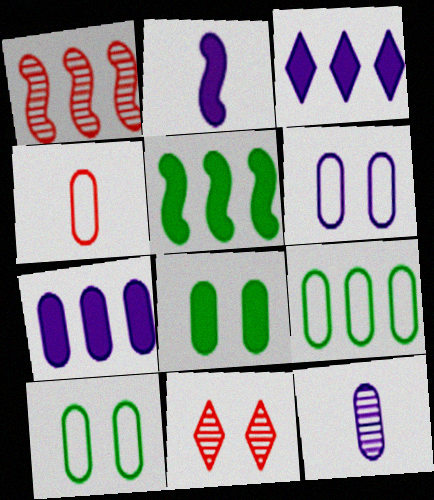[[1, 3, 9], 
[2, 9, 11], 
[4, 6, 9], 
[6, 7, 12]]